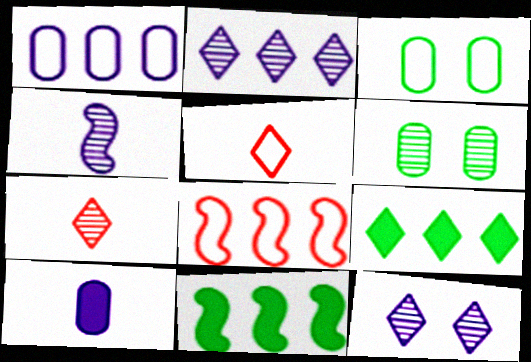[[5, 9, 12]]